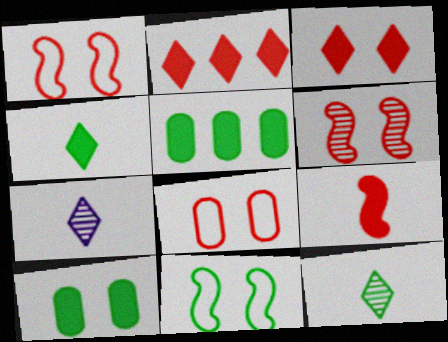[[1, 5, 7], 
[3, 6, 8], 
[5, 11, 12]]